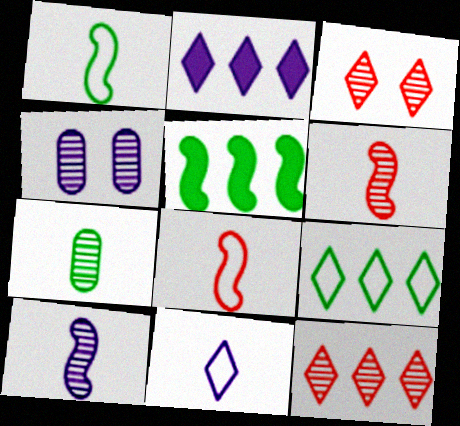[[2, 9, 12]]